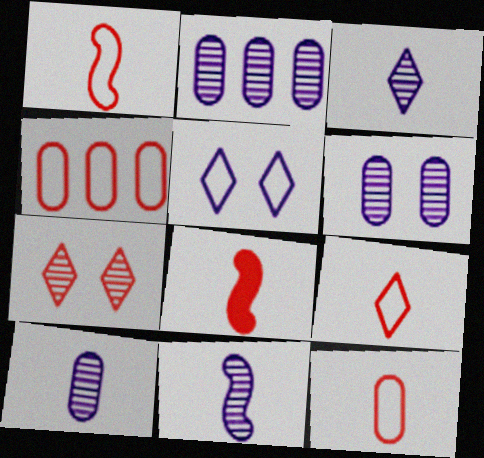[[1, 9, 12], 
[2, 6, 10], 
[3, 10, 11], 
[4, 7, 8]]